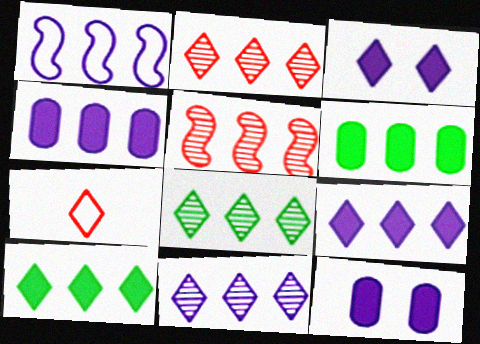[[1, 2, 6], 
[1, 4, 11], 
[2, 8, 11], 
[3, 7, 8]]